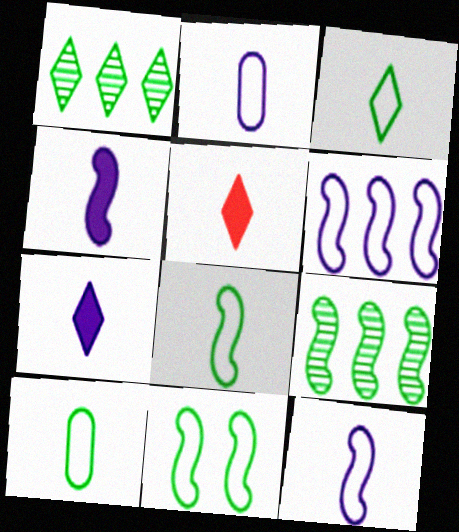[[3, 8, 10]]